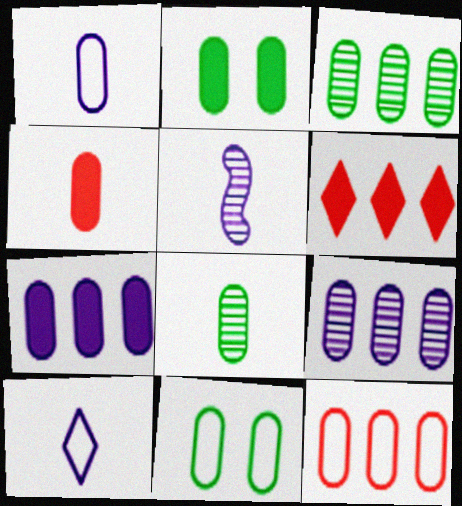[[1, 4, 8], 
[1, 11, 12], 
[2, 4, 7], 
[3, 7, 12], 
[4, 9, 11], 
[5, 6, 11]]